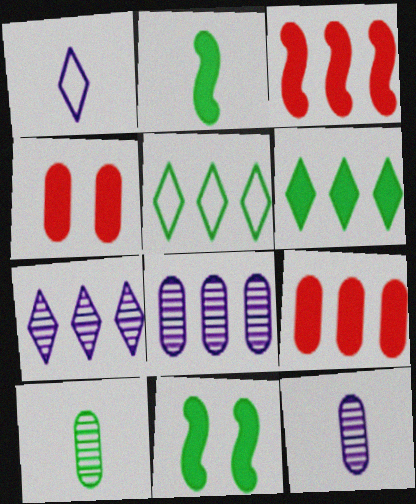[[3, 5, 8], 
[5, 10, 11]]